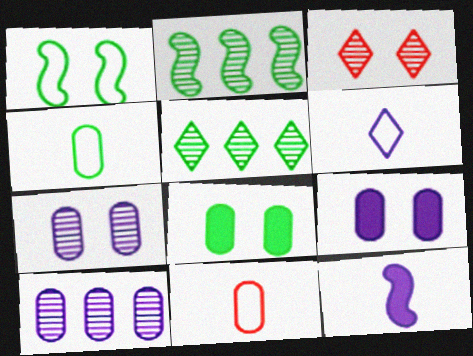[[1, 3, 9], 
[8, 10, 11]]